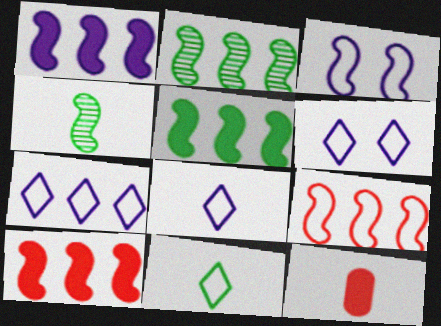[[1, 2, 9], 
[1, 5, 10], 
[2, 6, 12], 
[3, 4, 10], 
[4, 8, 12], 
[6, 7, 8]]